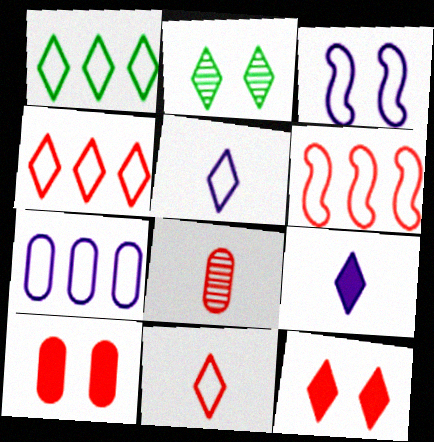[[1, 6, 7], 
[2, 3, 10], 
[2, 4, 9], 
[3, 5, 7], 
[6, 8, 12]]